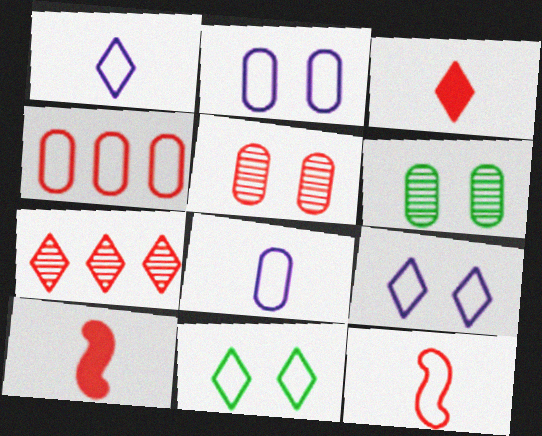[]